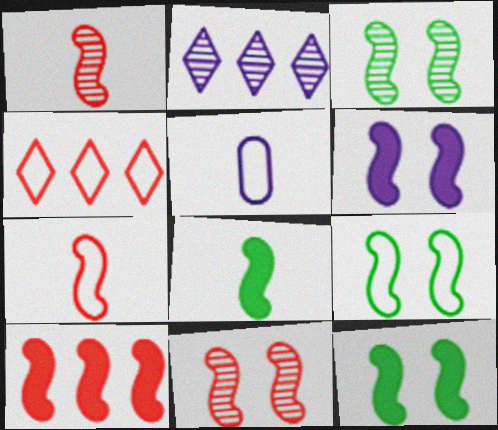[[2, 5, 6], 
[3, 9, 12], 
[4, 5, 9], 
[6, 8, 10], 
[6, 9, 11], 
[7, 10, 11]]